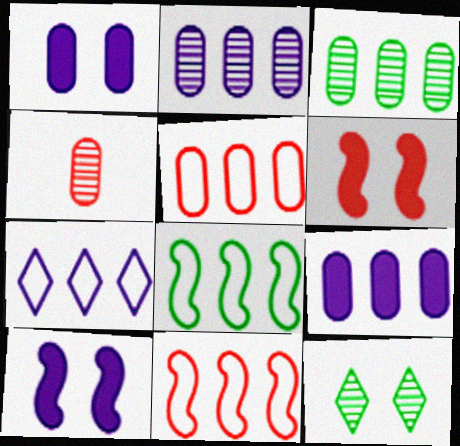[[3, 5, 9], 
[5, 7, 8]]